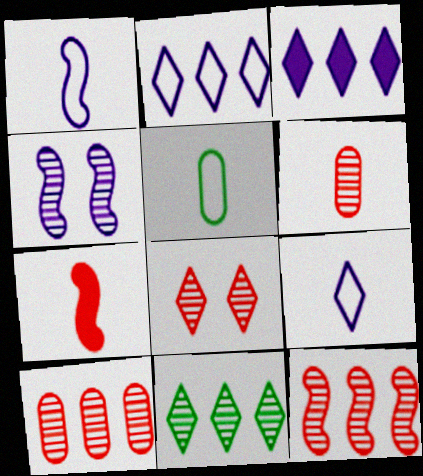[[4, 6, 11], 
[6, 8, 12]]